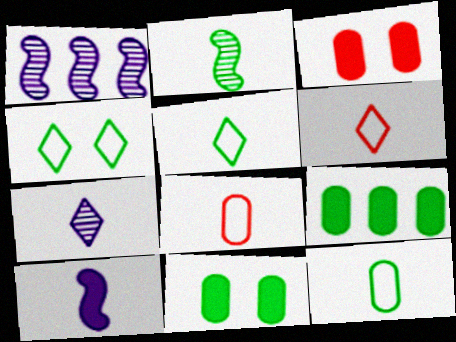[[1, 3, 5], 
[1, 6, 11], 
[2, 4, 9]]